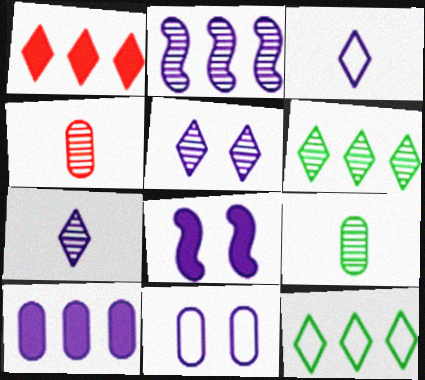[[4, 8, 12], 
[5, 8, 11]]